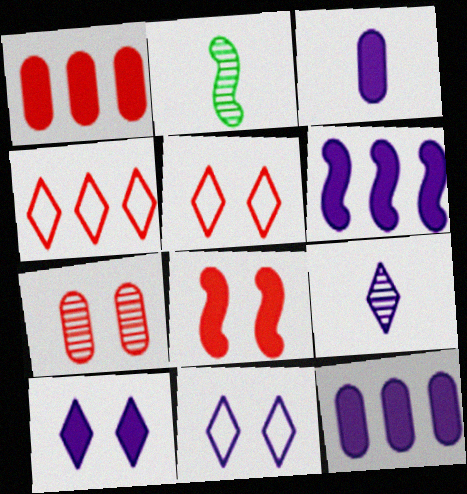[[1, 2, 11], 
[2, 5, 12], 
[3, 6, 10], 
[5, 7, 8]]